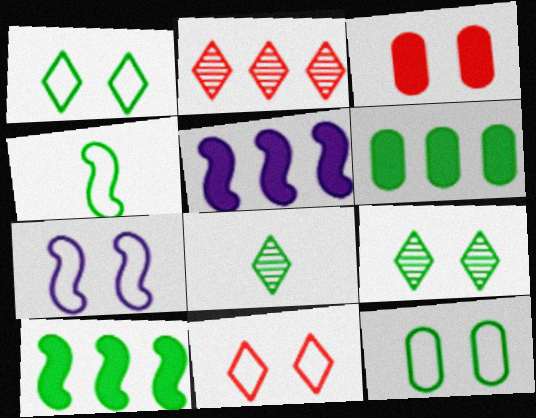[[3, 7, 9], 
[4, 6, 9], 
[7, 11, 12], 
[8, 10, 12]]